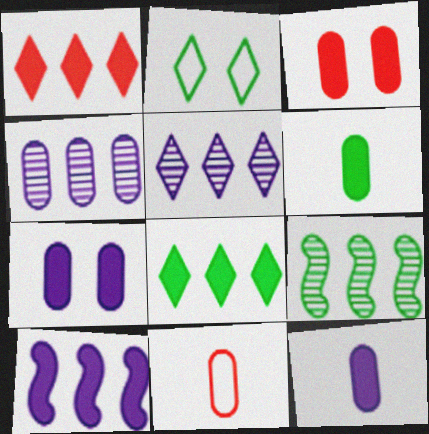[[2, 6, 9]]